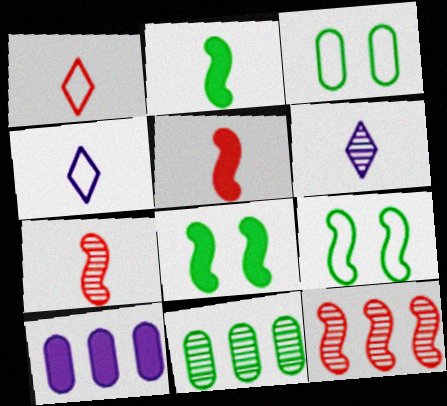[]